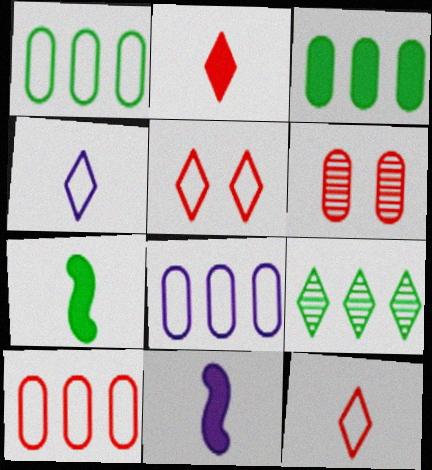[[1, 8, 10]]